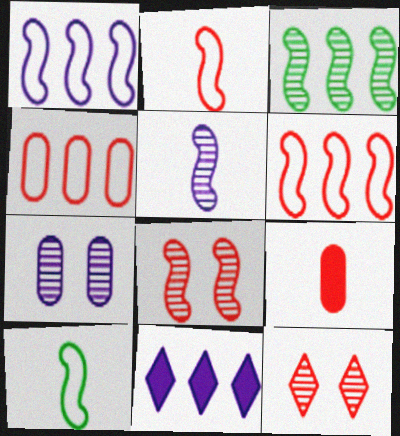[[3, 4, 11], 
[3, 5, 8], 
[6, 9, 12]]